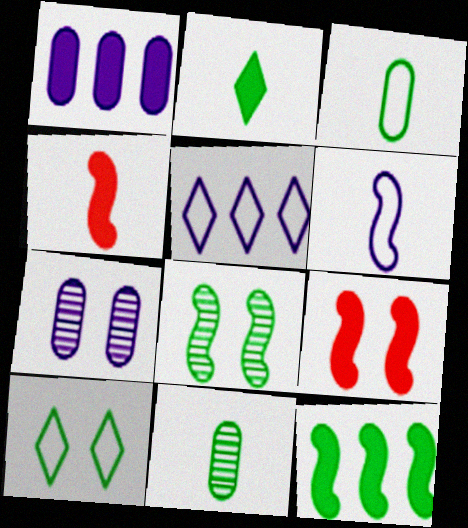[[1, 2, 9], 
[5, 9, 11], 
[7, 9, 10], 
[10, 11, 12]]